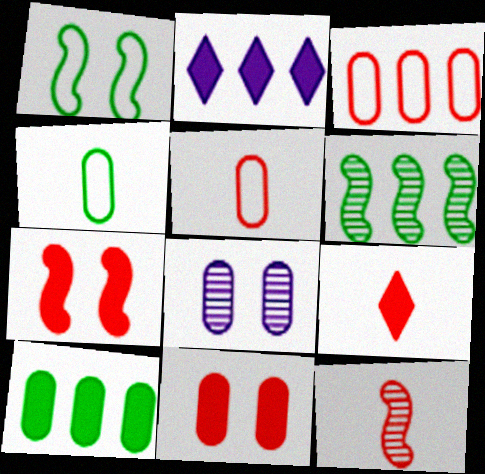[[2, 3, 6], 
[5, 8, 10], 
[5, 9, 12]]